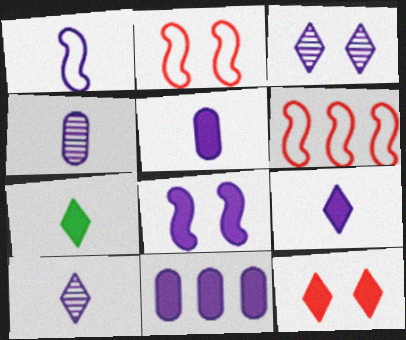[[1, 3, 11], 
[1, 4, 9], 
[1, 5, 10], 
[8, 9, 11]]